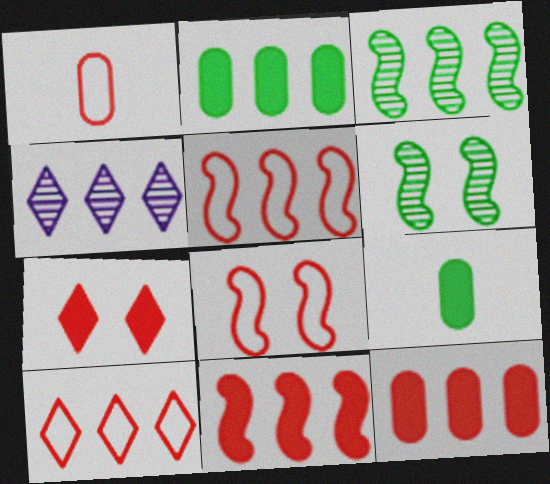[[1, 8, 10], 
[2, 4, 5], 
[4, 8, 9]]